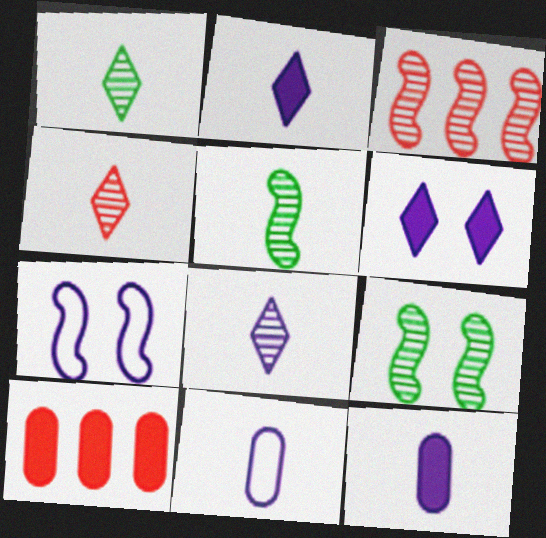[[1, 4, 8], 
[1, 7, 10]]